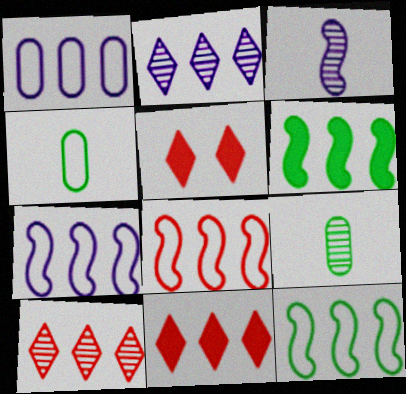[[1, 6, 10], 
[5, 7, 9], 
[7, 8, 12]]